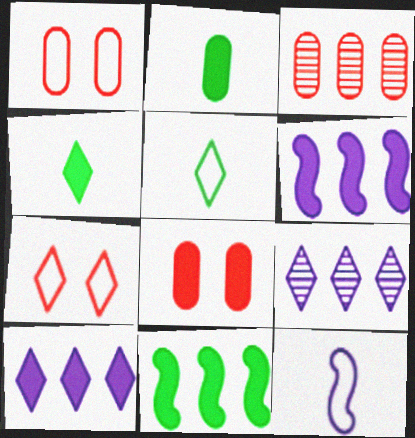[[4, 6, 8], 
[4, 7, 9]]